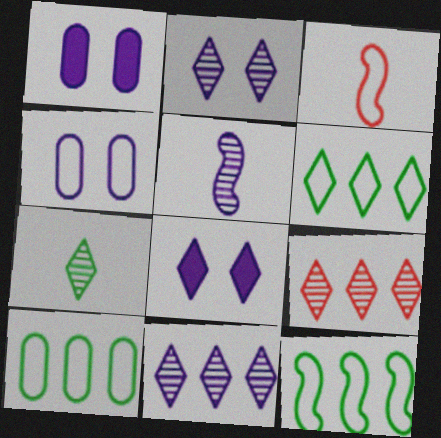[[2, 7, 9], 
[3, 4, 6], 
[6, 10, 12]]